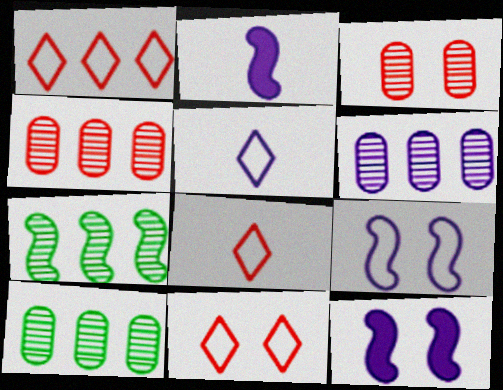[[1, 8, 11], 
[2, 10, 11], 
[4, 6, 10], 
[5, 6, 12], 
[8, 10, 12]]